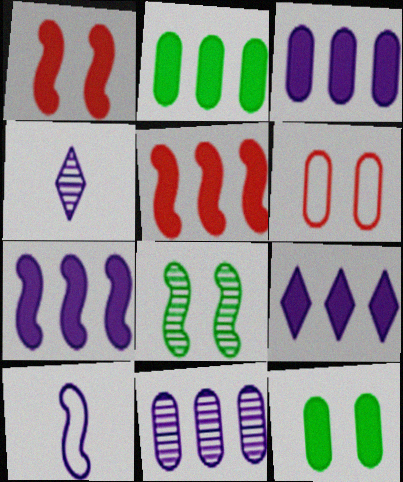[[2, 5, 9], 
[3, 7, 9], 
[5, 8, 10]]